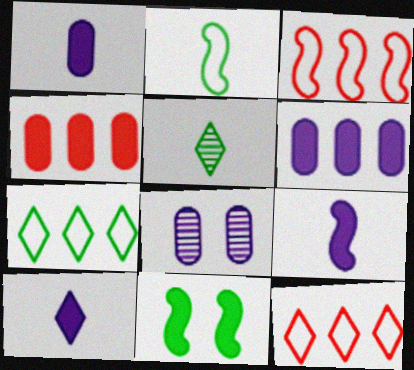[[1, 9, 10], 
[4, 10, 11]]